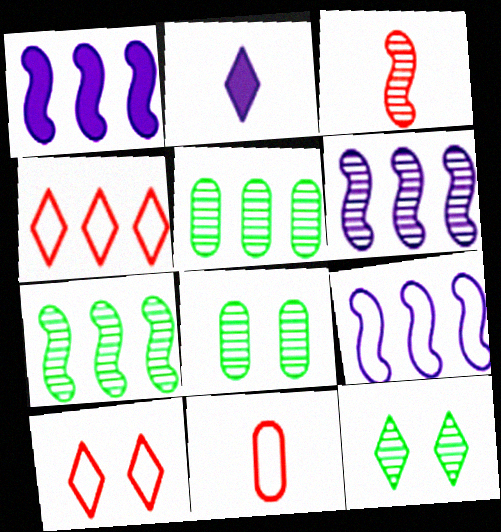[[1, 4, 5], 
[1, 6, 9], 
[1, 11, 12], 
[2, 4, 12]]